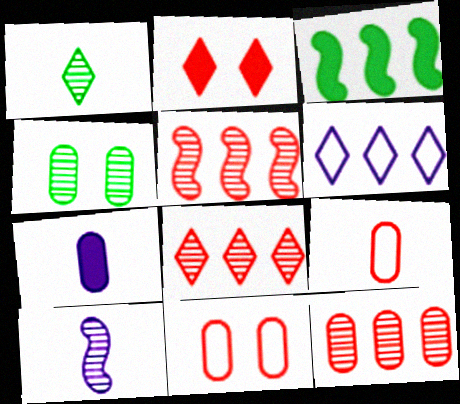[[1, 2, 6], 
[2, 3, 7], 
[2, 5, 9], 
[3, 6, 12], 
[4, 8, 10], 
[5, 8, 12]]